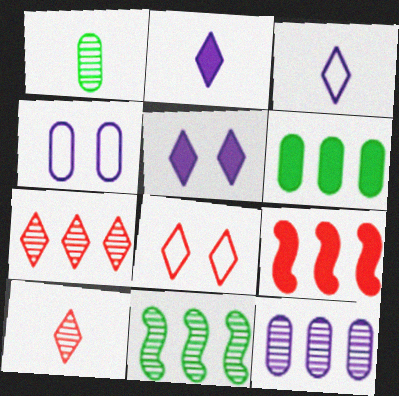[[7, 11, 12]]